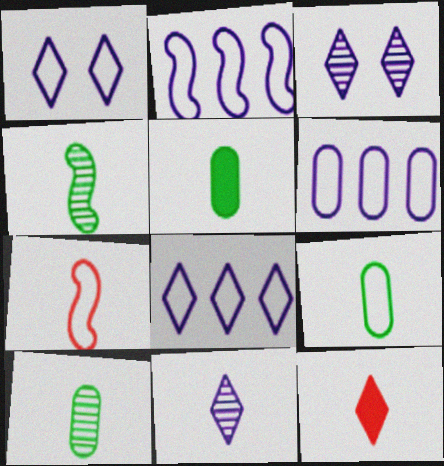[[2, 6, 8], 
[5, 7, 11], 
[5, 9, 10]]